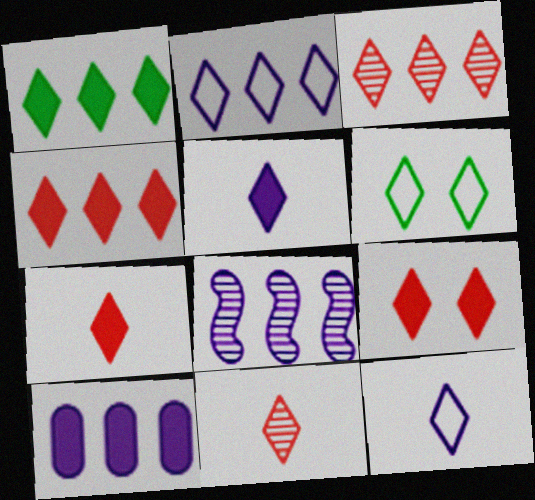[[1, 2, 3], 
[1, 5, 9], 
[2, 8, 10], 
[3, 5, 6], 
[4, 7, 9]]